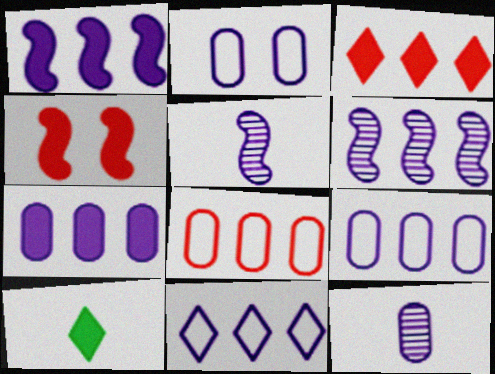[[2, 7, 12], 
[4, 7, 10], 
[6, 7, 11]]